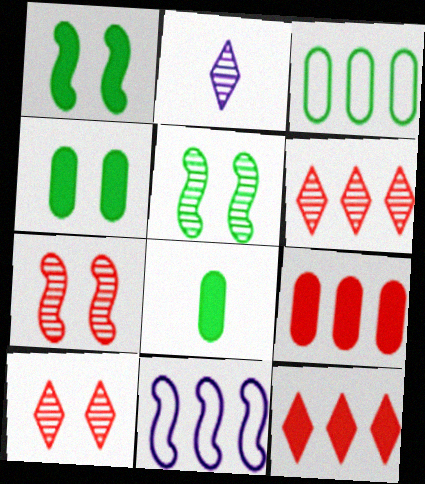[[8, 10, 11]]